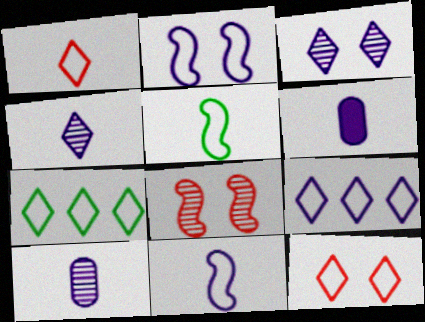[[4, 6, 11], 
[6, 7, 8]]